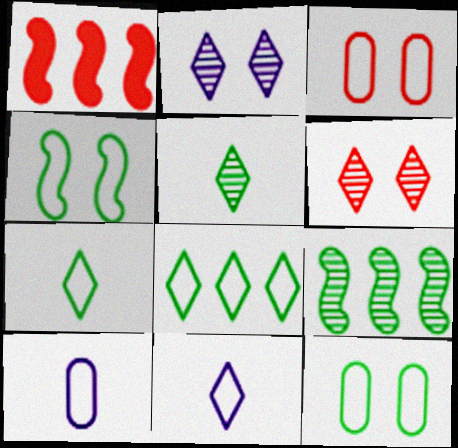[]